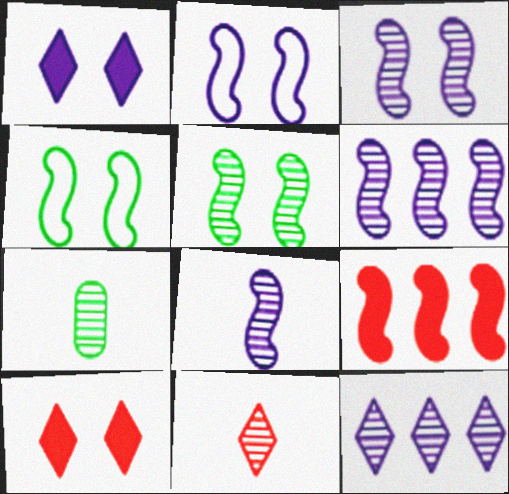[[3, 6, 8], 
[4, 8, 9], 
[7, 8, 11]]